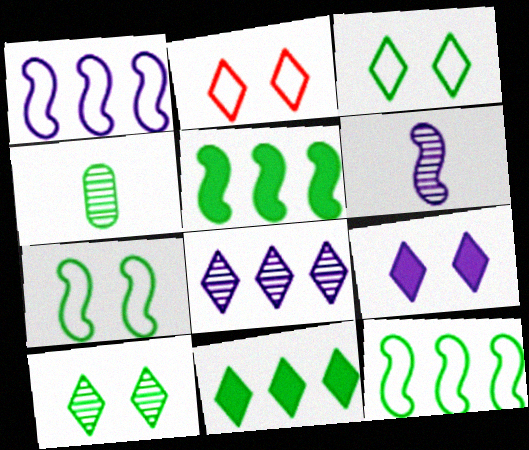[[2, 9, 10], 
[3, 4, 5], 
[4, 7, 11]]